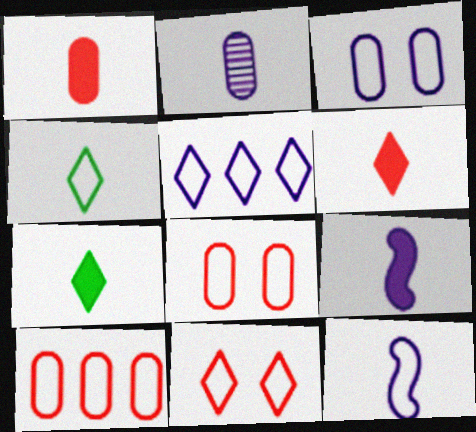[[1, 7, 9], 
[3, 5, 12], 
[4, 5, 11]]